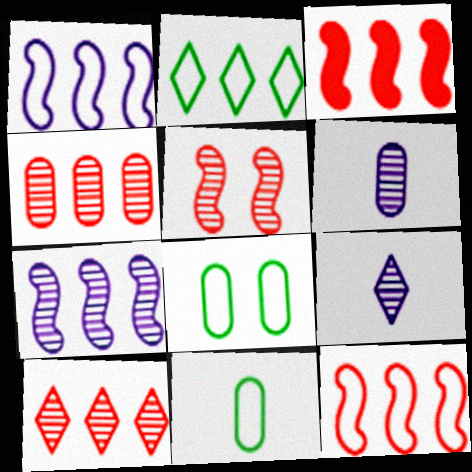[[3, 8, 9]]